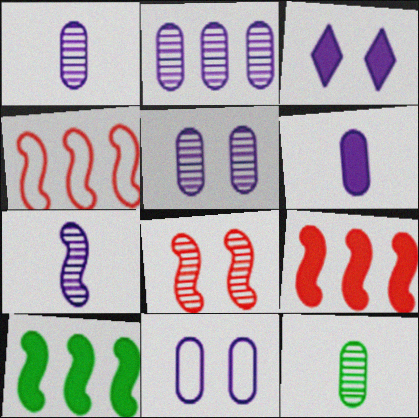[[1, 2, 5], 
[2, 6, 11], 
[3, 4, 12]]